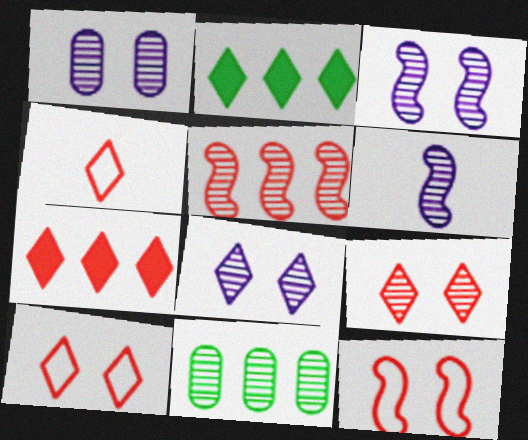[[1, 3, 8], 
[2, 4, 8], 
[4, 7, 9], 
[6, 9, 11]]